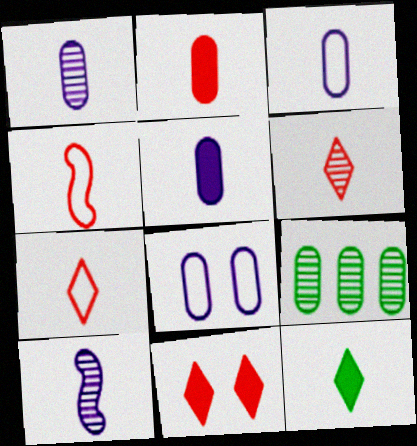[[1, 3, 5], 
[1, 4, 12], 
[2, 4, 6], 
[2, 8, 9]]